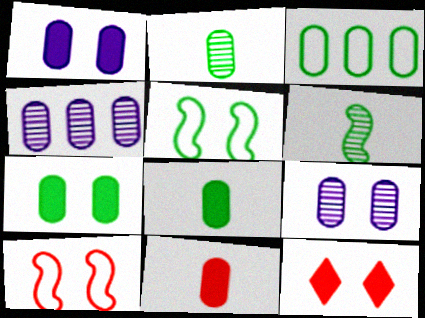[[2, 3, 7], 
[3, 9, 11], 
[5, 9, 12]]